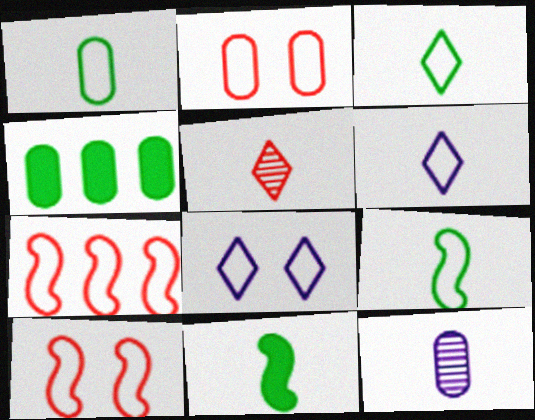[[1, 3, 9], 
[1, 7, 8], 
[2, 4, 12]]